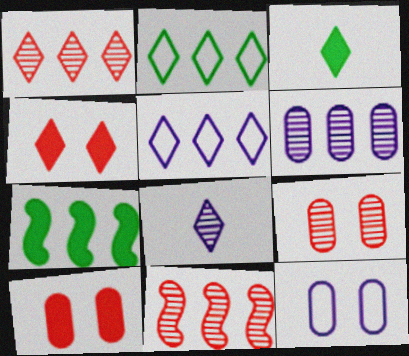[[2, 4, 8], 
[3, 11, 12]]